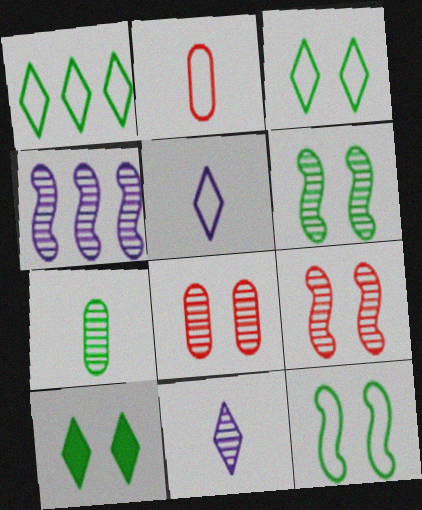[[2, 4, 10]]